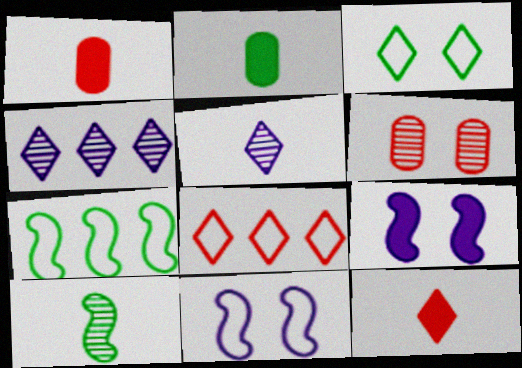[[3, 4, 12], 
[3, 6, 9], 
[4, 6, 10]]